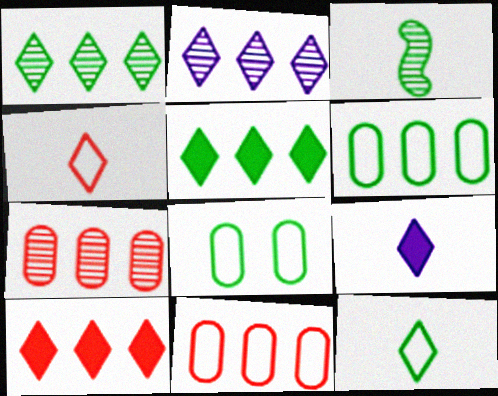[[3, 5, 8]]